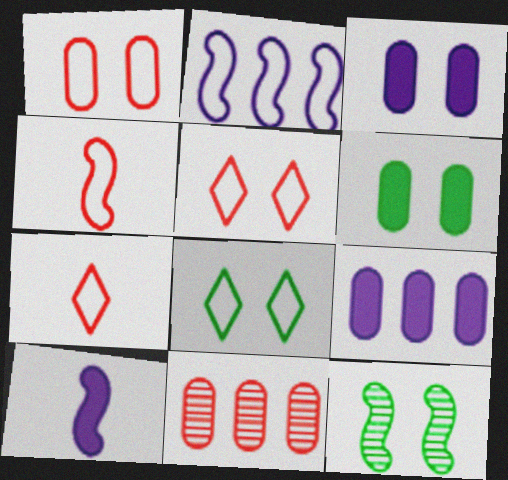[[3, 5, 12], 
[6, 8, 12], 
[7, 9, 12], 
[8, 10, 11]]